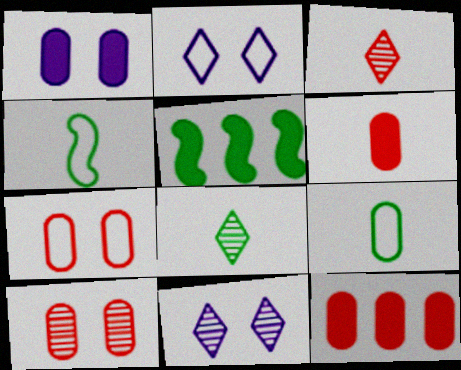[[4, 11, 12]]